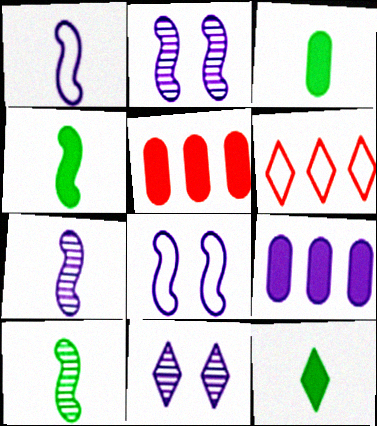[[1, 9, 11], 
[2, 3, 6], 
[3, 4, 12], 
[6, 11, 12]]